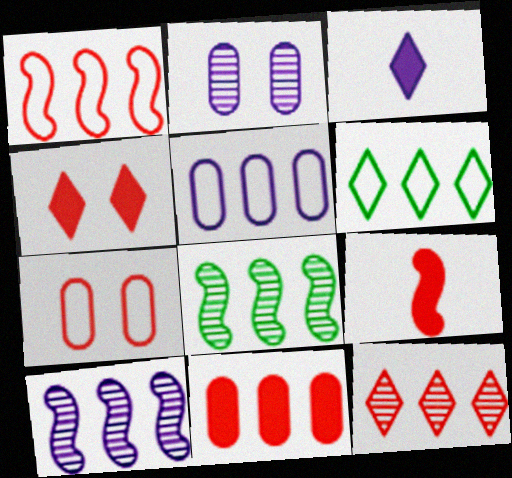[[1, 5, 6], 
[1, 11, 12], 
[2, 6, 9], 
[3, 7, 8], 
[4, 9, 11], 
[6, 10, 11], 
[7, 9, 12]]